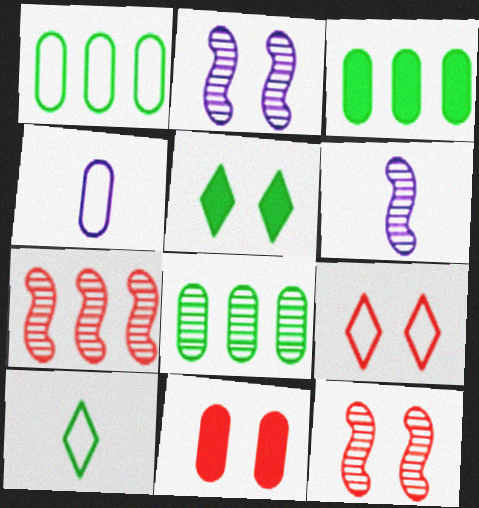[[1, 3, 8], 
[3, 6, 9], 
[4, 5, 7], 
[4, 8, 11], 
[9, 11, 12]]